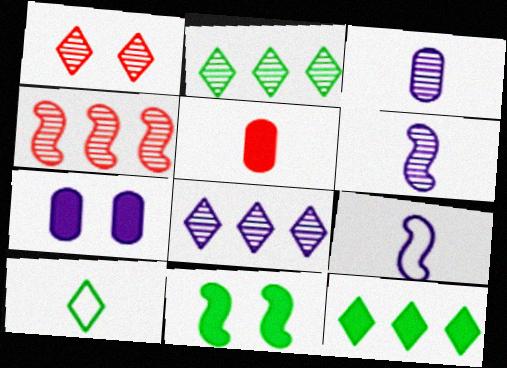[[4, 7, 10], 
[4, 9, 11], 
[5, 6, 10], 
[7, 8, 9]]